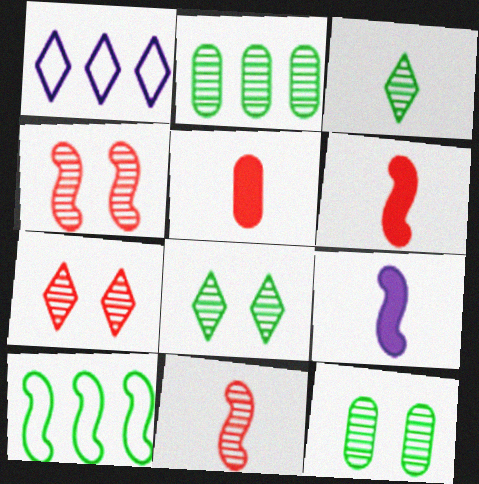[[1, 6, 12], 
[4, 9, 10]]